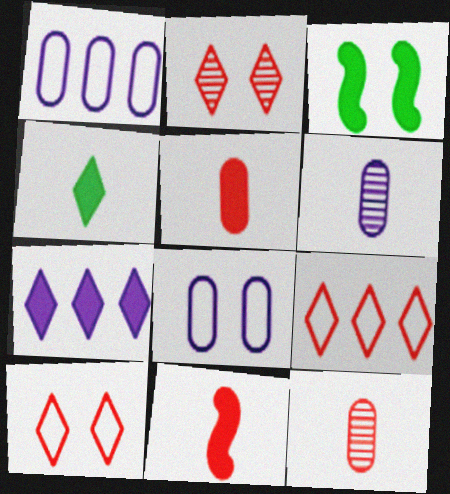[[2, 3, 8], 
[3, 5, 7], 
[3, 6, 9]]